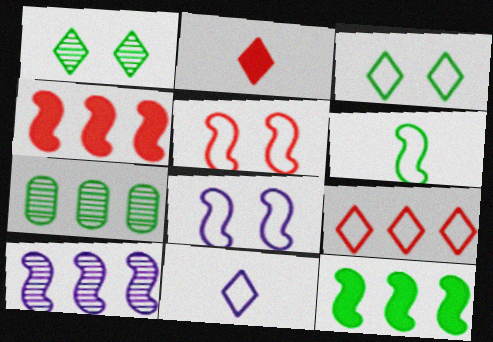[[2, 7, 8], 
[3, 9, 11]]